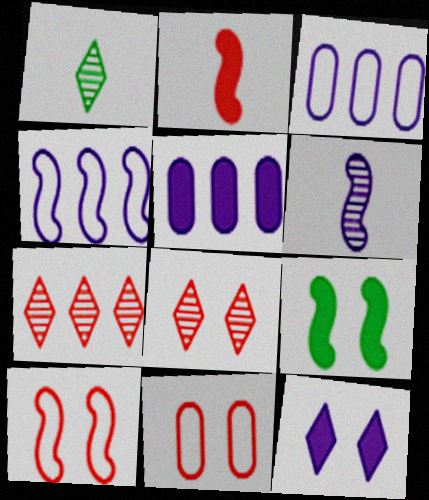[[1, 5, 10], 
[2, 7, 11], 
[3, 6, 12]]